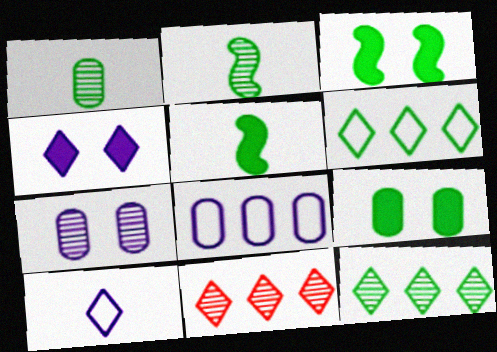[[1, 3, 6], 
[2, 6, 9], 
[2, 7, 11]]